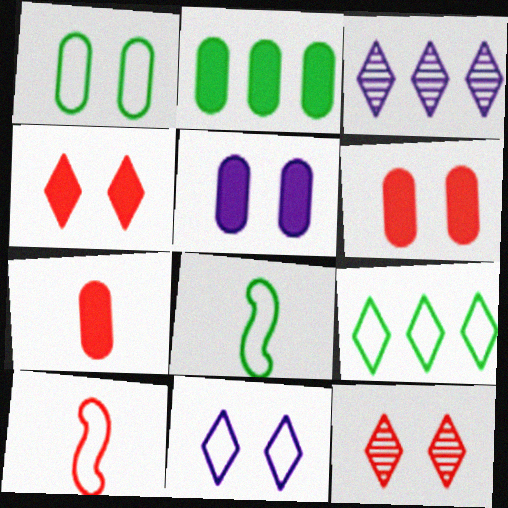[[1, 8, 9], 
[2, 5, 7], 
[3, 6, 8]]